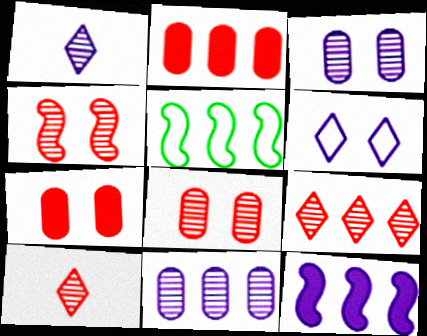[[1, 5, 7]]